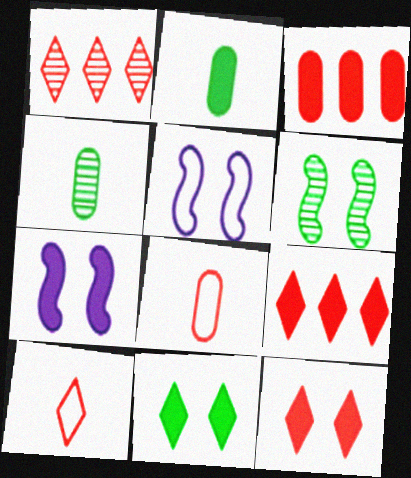[[1, 2, 5], 
[1, 10, 12], 
[2, 7, 9], 
[4, 5, 9]]